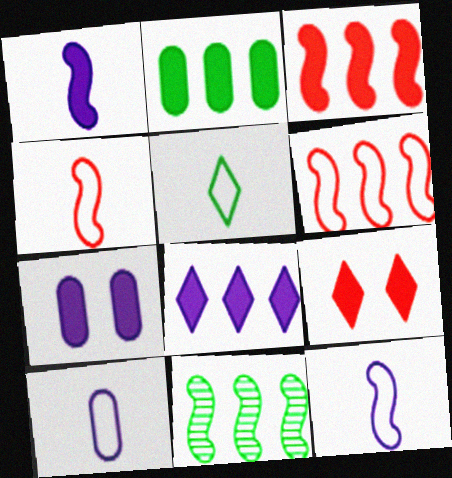[[1, 2, 9], 
[1, 7, 8], 
[2, 3, 8], 
[4, 5, 10], 
[9, 10, 11]]